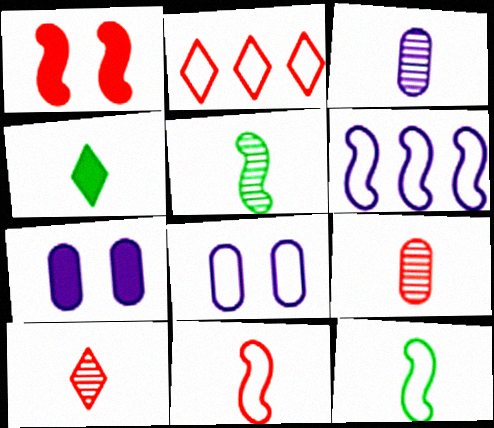[[1, 2, 9], 
[1, 5, 6], 
[2, 5, 7], 
[2, 8, 12], 
[3, 4, 11], 
[3, 5, 10]]